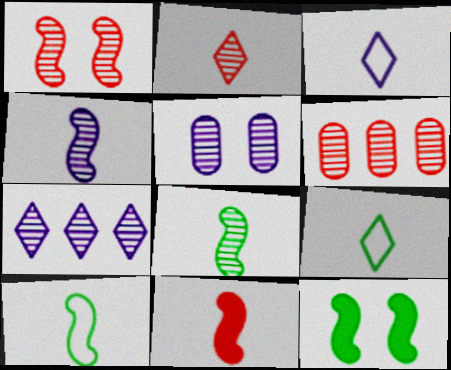[[1, 2, 6], 
[3, 6, 12], 
[4, 5, 7], 
[4, 10, 11]]